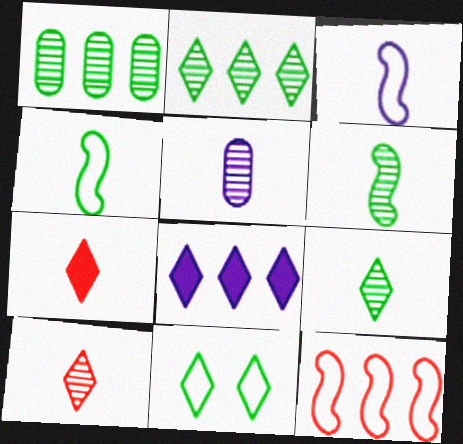[[1, 8, 12], 
[4, 5, 7], 
[5, 6, 10], 
[8, 10, 11]]